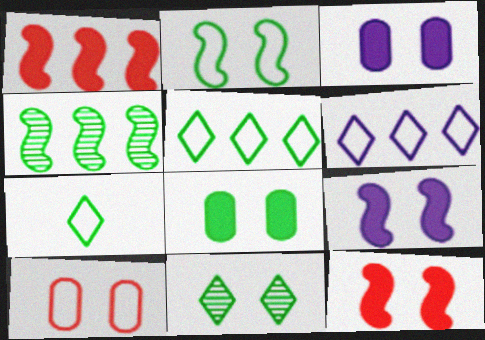[[2, 8, 11], 
[4, 7, 8], 
[9, 10, 11]]